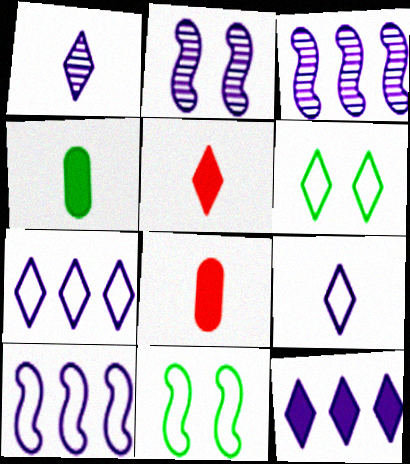[[3, 6, 8]]